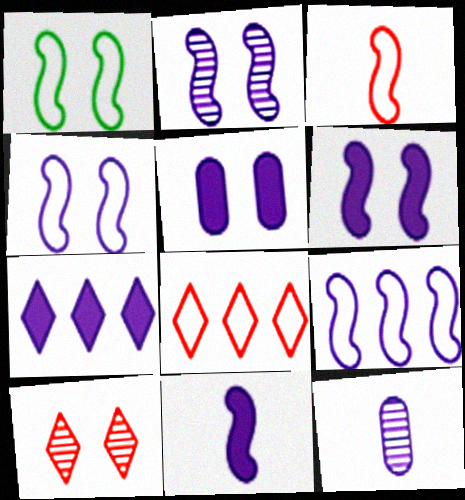[[1, 3, 9], 
[1, 5, 10], 
[2, 4, 6], 
[2, 9, 11], 
[4, 7, 12], 
[5, 7, 11]]